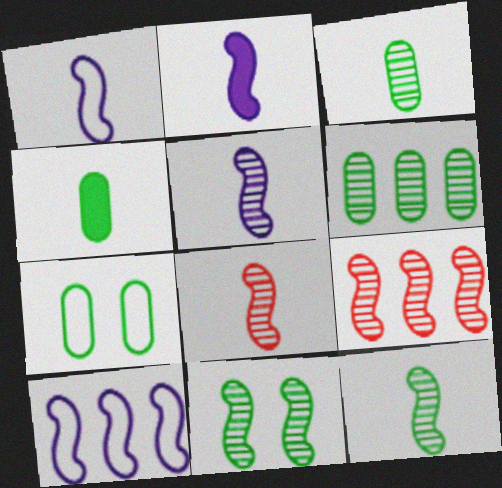[[1, 2, 5], 
[4, 6, 7], 
[5, 8, 12], 
[5, 9, 11]]